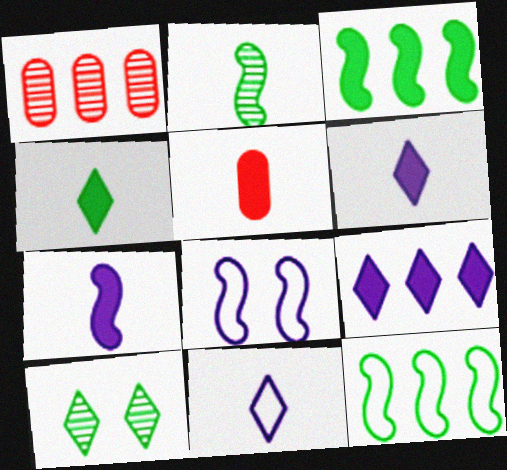[[1, 4, 8], 
[1, 9, 12], 
[2, 5, 11], 
[4, 5, 7]]